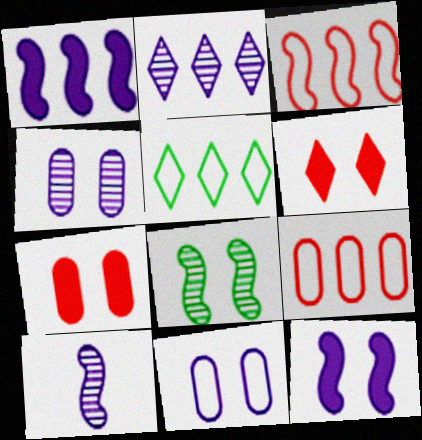[[2, 4, 10], 
[5, 7, 10], 
[6, 8, 11]]